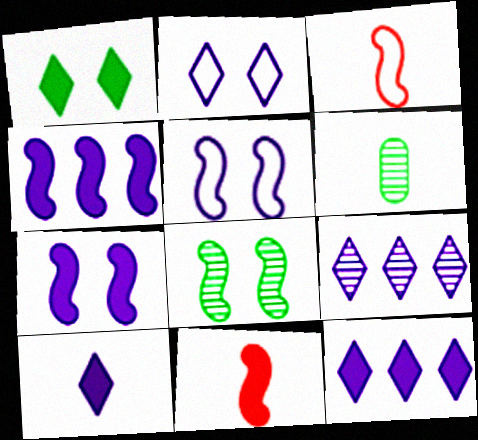[[2, 9, 10], 
[3, 4, 8], 
[3, 6, 10]]